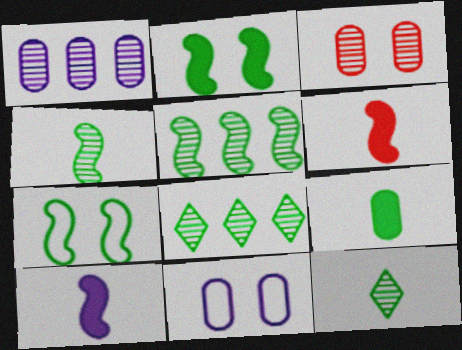[[6, 8, 11], 
[7, 8, 9]]